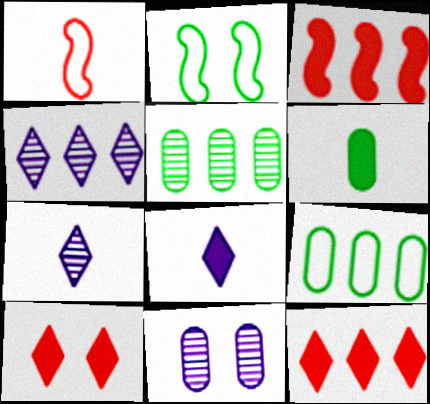[[1, 6, 7], 
[2, 10, 11], 
[3, 4, 9]]